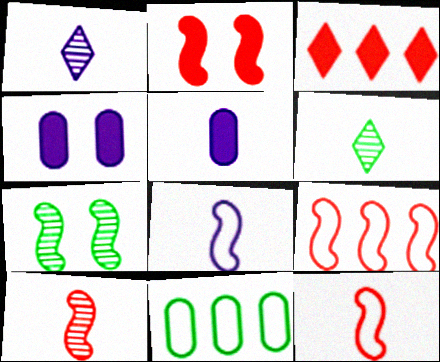[[1, 2, 11], 
[1, 5, 8], 
[2, 9, 10], 
[4, 6, 9], 
[5, 6, 12]]